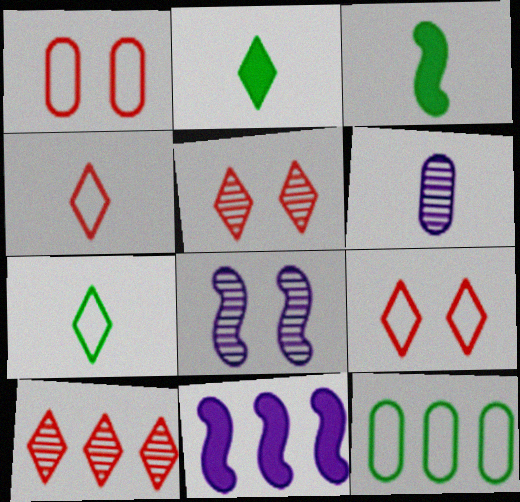[[3, 4, 6], 
[10, 11, 12]]